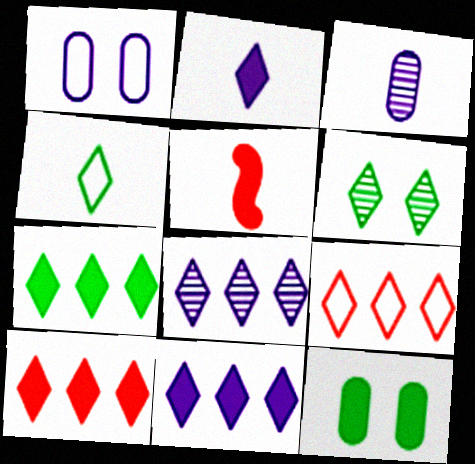[[2, 6, 9], 
[3, 4, 5], 
[4, 6, 7], 
[5, 11, 12], 
[7, 8, 9], 
[7, 10, 11]]